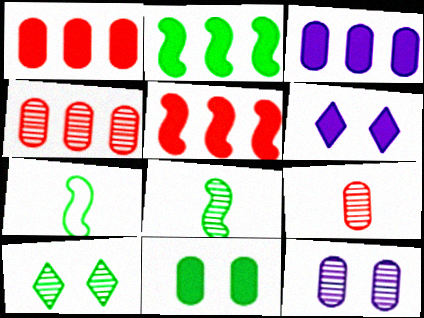[[4, 6, 7]]